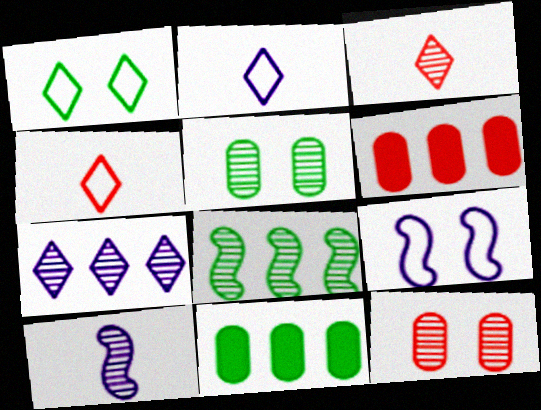[[1, 6, 10], 
[3, 9, 11]]